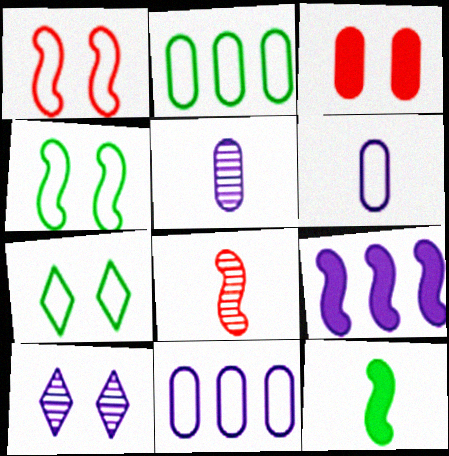[[2, 3, 5], 
[3, 4, 10], 
[4, 8, 9], 
[6, 9, 10]]